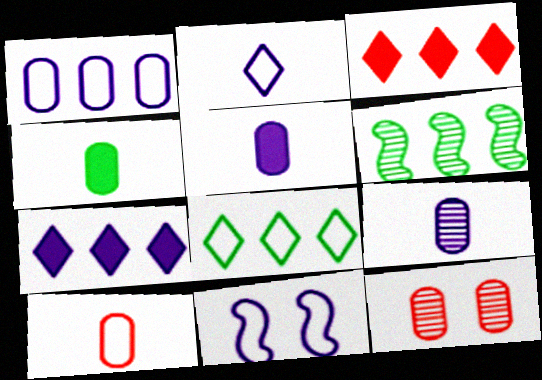[[1, 2, 11], 
[1, 3, 6], 
[1, 4, 12], 
[4, 9, 10], 
[7, 9, 11], 
[8, 10, 11]]